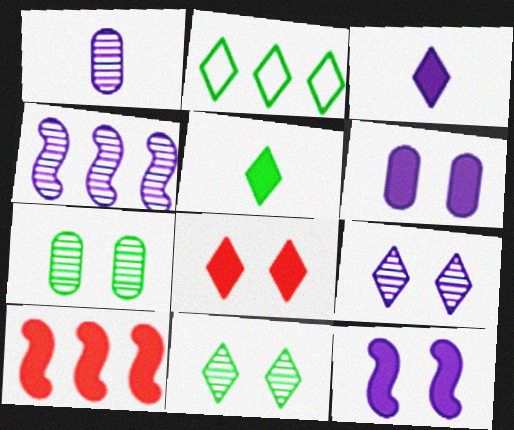[[1, 4, 9], 
[2, 5, 11], 
[5, 6, 10]]